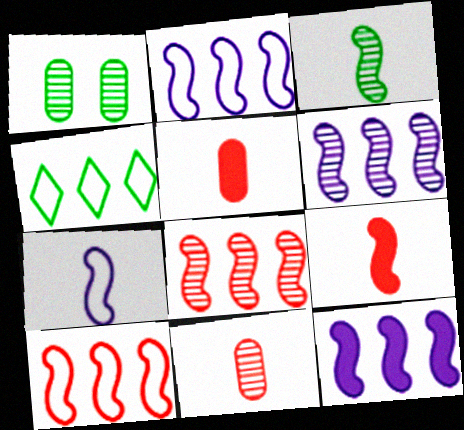[[2, 6, 12], 
[3, 7, 9]]